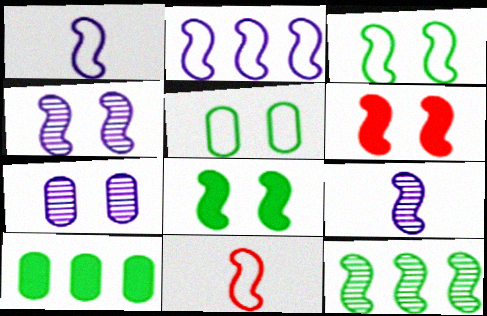[[1, 6, 12], 
[2, 3, 11], 
[3, 4, 6]]